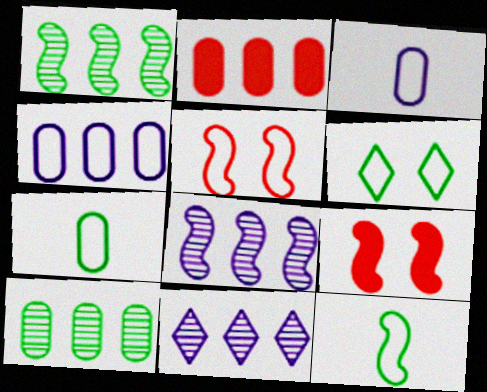[[2, 4, 10], 
[7, 9, 11], 
[8, 9, 12]]